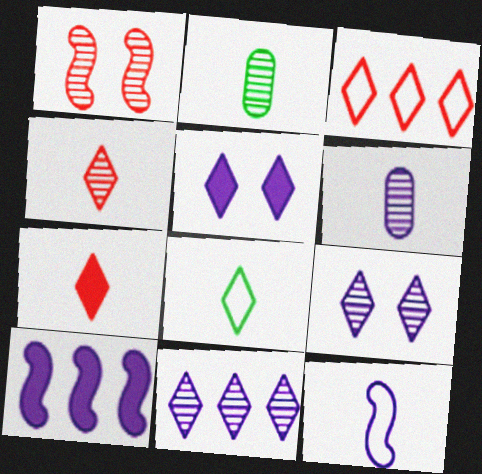[[1, 2, 11], 
[2, 7, 12]]